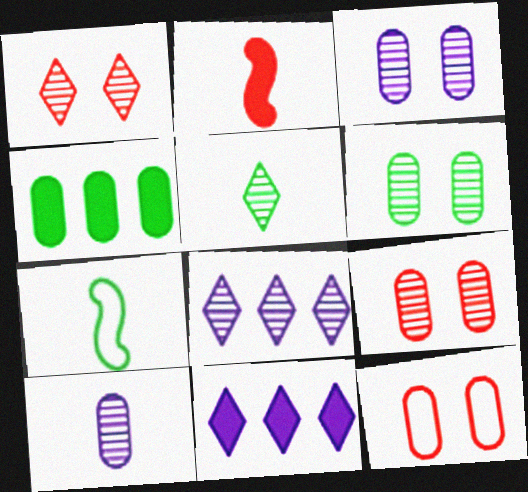[[1, 5, 8], 
[3, 6, 9], 
[4, 10, 12], 
[7, 9, 11]]